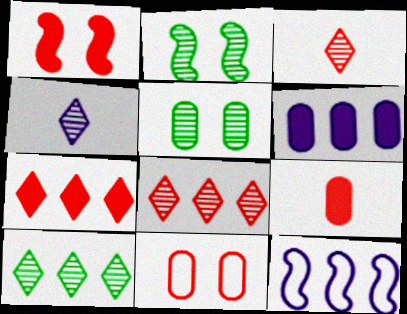[[1, 7, 9]]